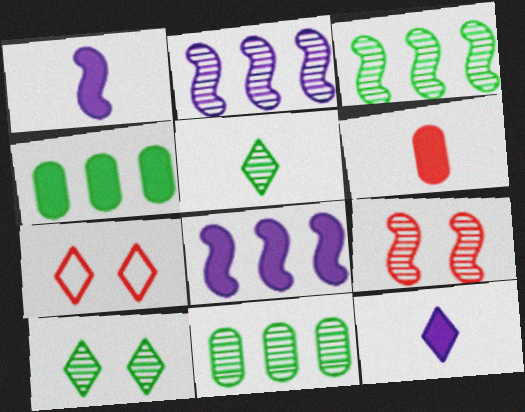[[1, 7, 11]]